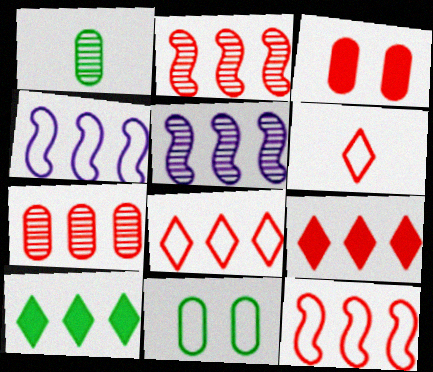[[2, 3, 6], 
[4, 6, 11], 
[4, 7, 10], 
[7, 9, 12]]